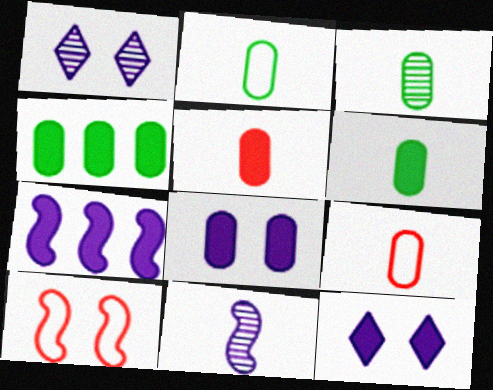[[2, 3, 6], 
[4, 5, 8]]